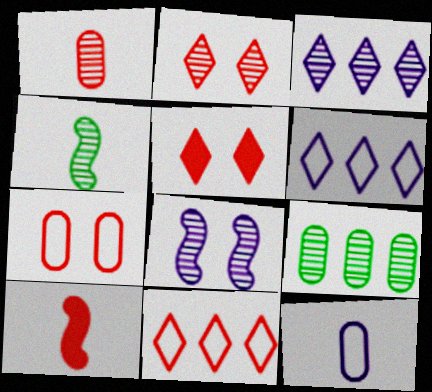[]